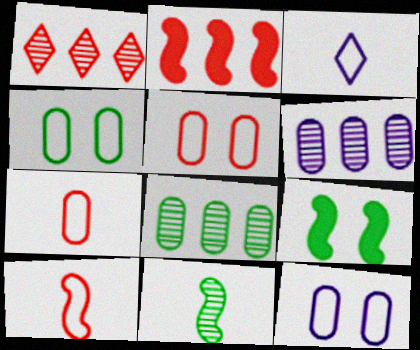[[4, 5, 12]]